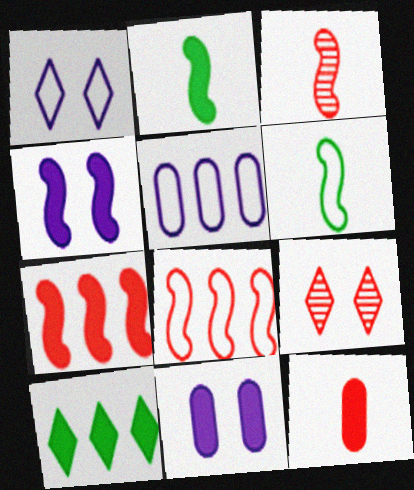[[2, 4, 7], 
[2, 5, 9], 
[4, 10, 12], 
[8, 9, 12]]